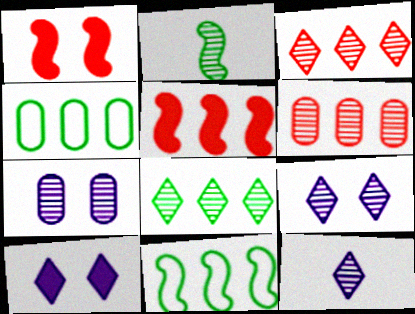[[1, 4, 12], 
[2, 3, 7], 
[2, 6, 9]]